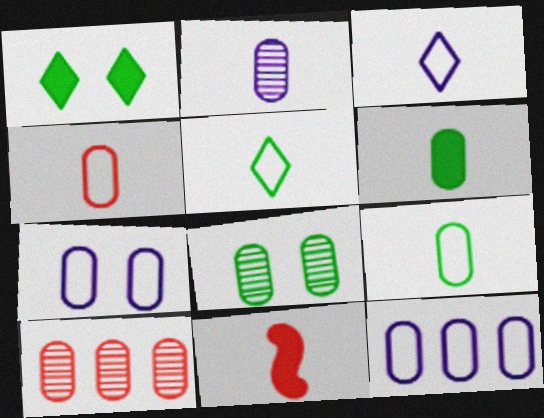[[2, 4, 6], 
[2, 5, 11], 
[2, 8, 10], 
[6, 7, 10]]